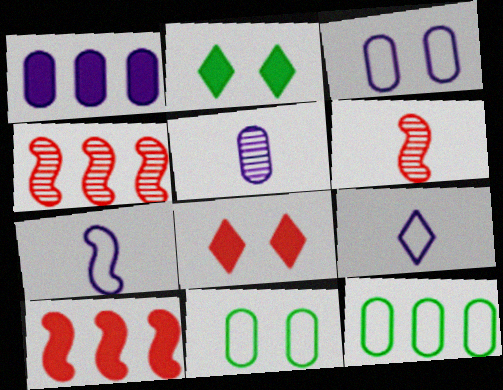[[1, 3, 5]]